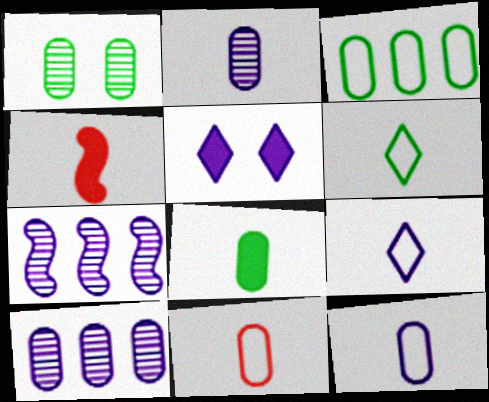[[1, 3, 8], 
[2, 4, 6], 
[2, 8, 11], 
[5, 7, 12]]